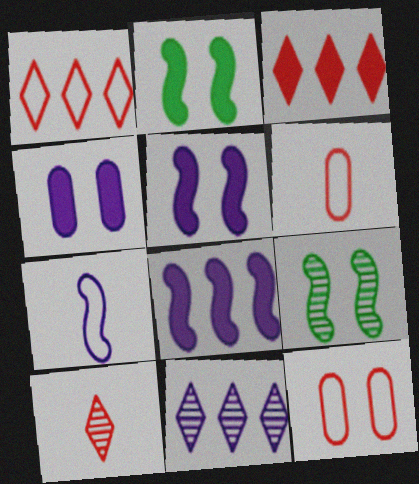[[2, 6, 11], 
[4, 7, 11]]